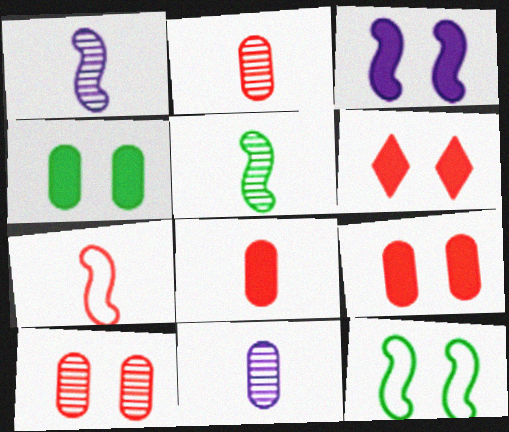[[3, 4, 6]]